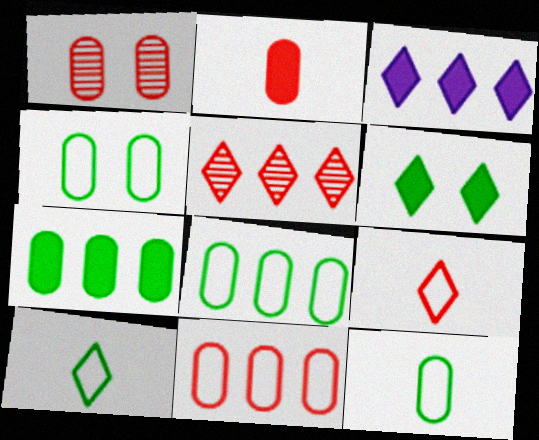[[1, 2, 11], 
[4, 8, 12]]